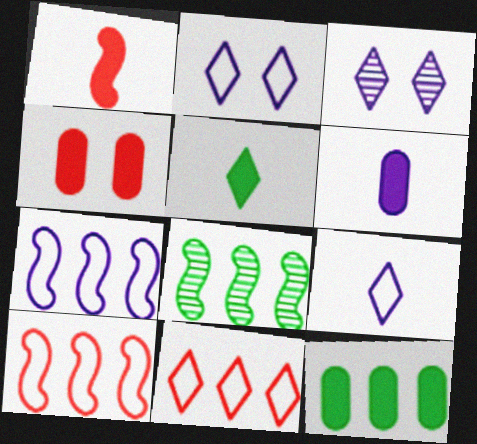[[1, 5, 6], 
[3, 5, 11], 
[3, 6, 7], 
[4, 6, 12], 
[4, 8, 9]]